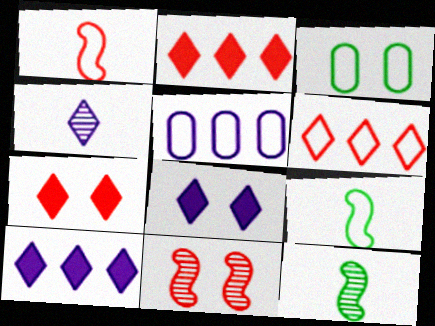[[3, 8, 11], 
[5, 7, 12]]